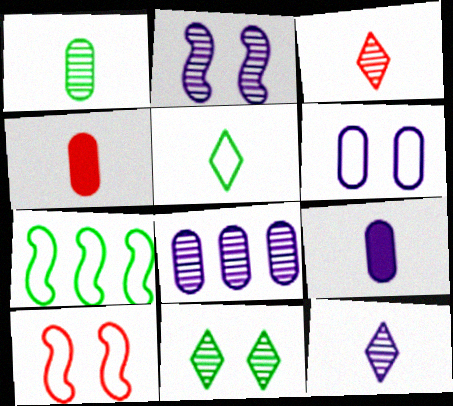[[2, 8, 12], 
[6, 8, 9]]